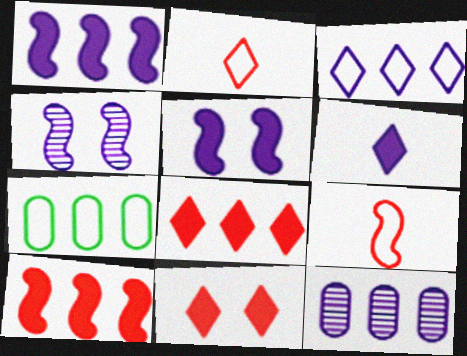[[1, 3, 12]]